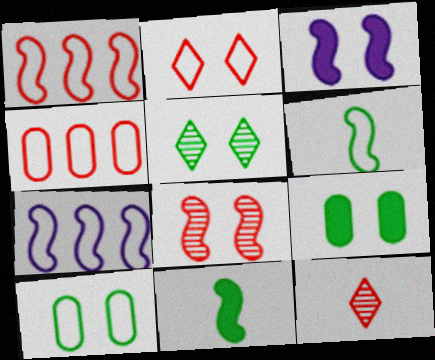[[7, 8, 11], 
[7, 9, 12]]